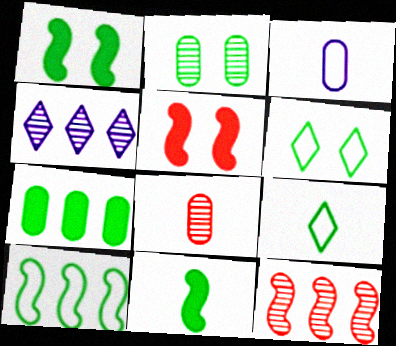[[1, 2, 6]]